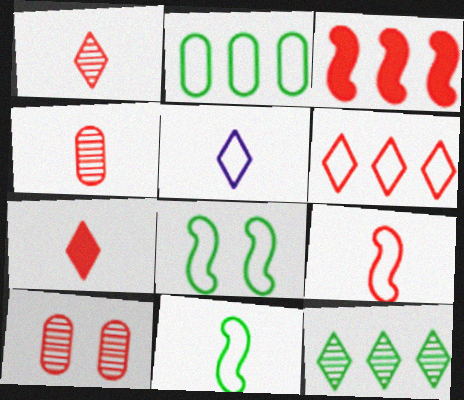[[4, 7, 9]]